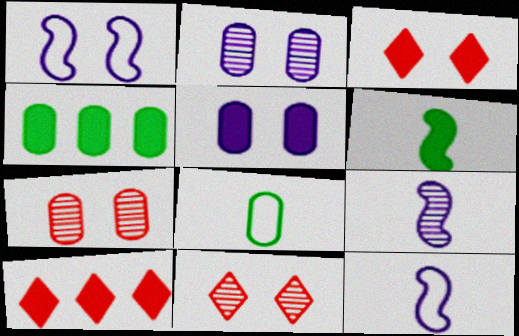[[4, 11, 12], 
[5, 6, 10]]